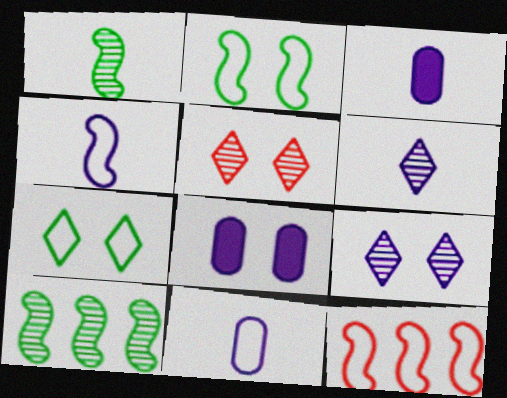[[2, 4, 12], 
[2, 5, 8], 
[3, 4, 6], 
[7, 11, 12]]